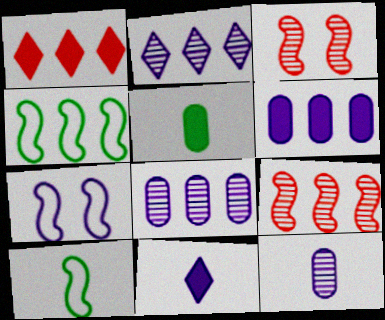[[1, 4, 8], 
[7, 8, 11]]